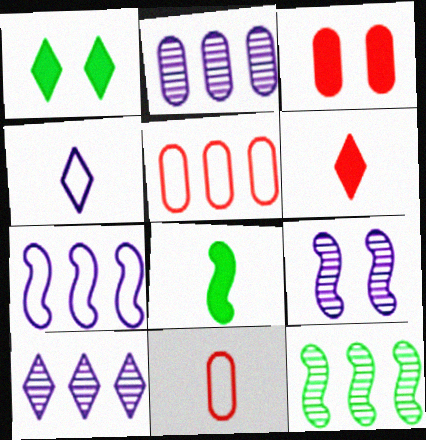[[3, 4, 12]]